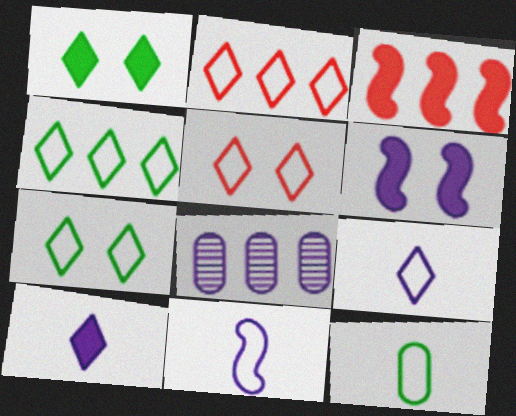[[2, 7, 9], 
[3, 4, 8], 
[4, 5, 9], 
[6, 8, 9]]